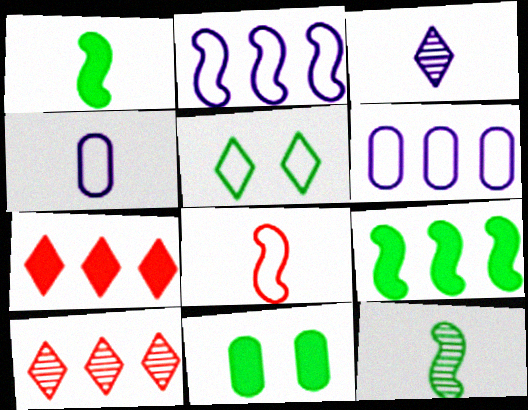[[3, 5, 7], 
[5, 6, 8], 
[6, 9, 10]]